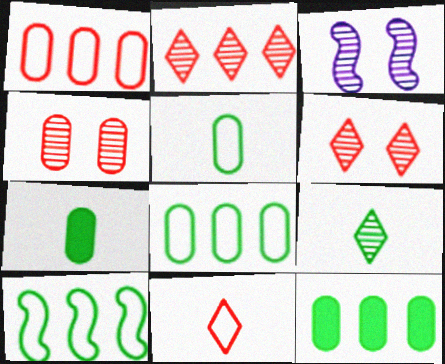[[3, 11, 12]]